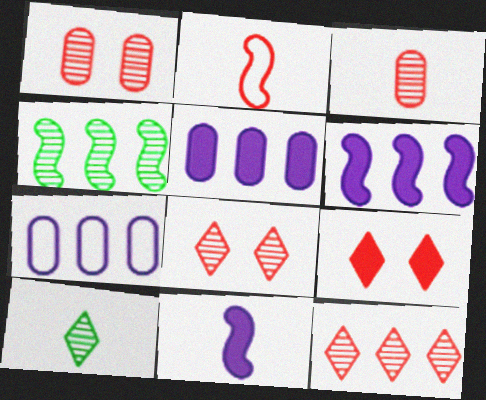[]